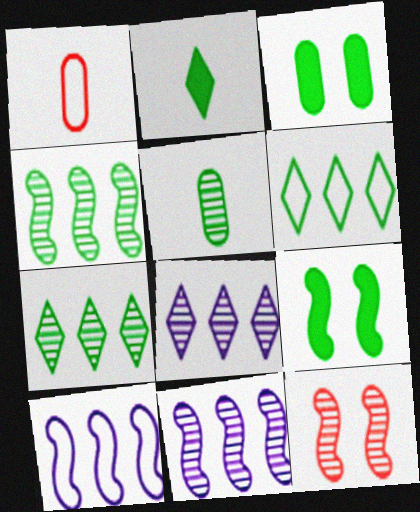[[1, 8, 9], 
[5, 6, 9], 
[5, 8, 12]]